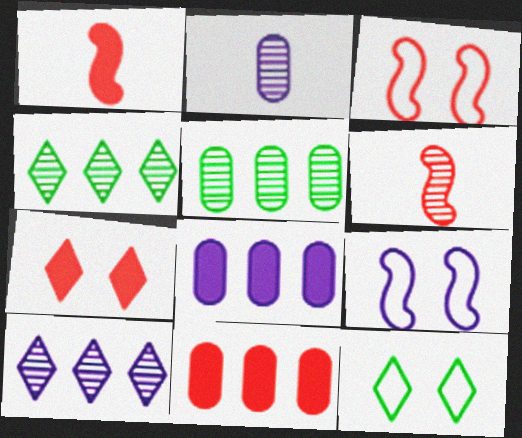[[1, 7, 11], 
[6, 8, 12]]